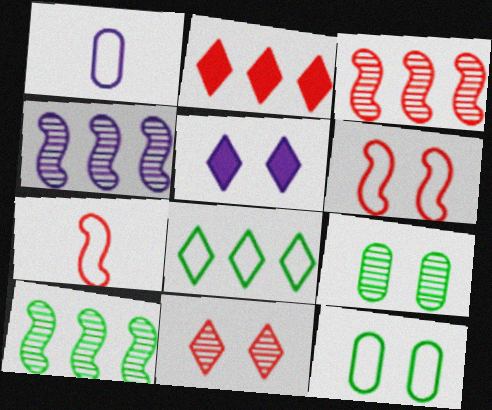[[1, 4, 5], 
[1, 6, 8], 
[3, 4, 10], 
[5, 6, 9]]